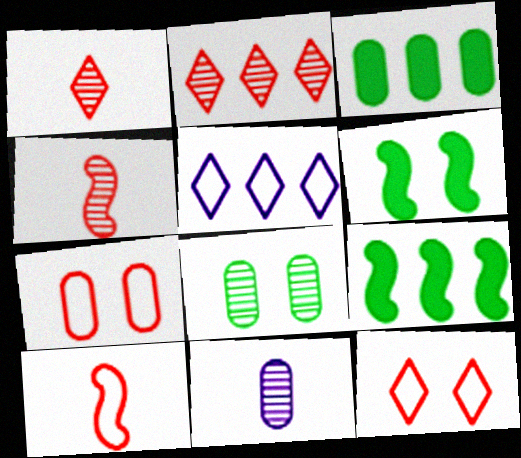[[3, 7, 11], 
[9, 11, 12]]